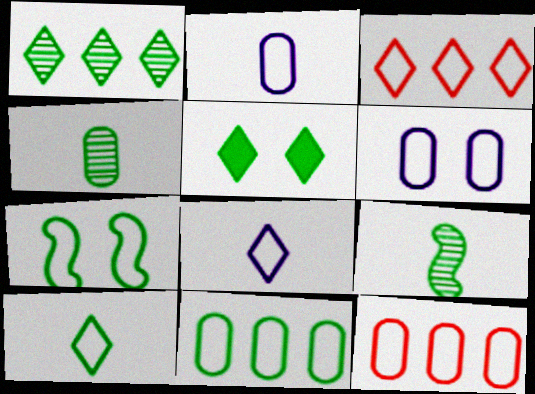[[1, 5, 10], 
[2, 3, 7], 
[5, 9, 11], 
[7, 8, 12], 
[7, 10, 11]]